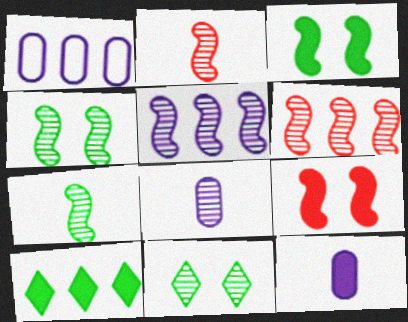[[1, 6, 10], 
[2, 4, 5], 
[6, 8, 11], 
[9, 10, 12]]